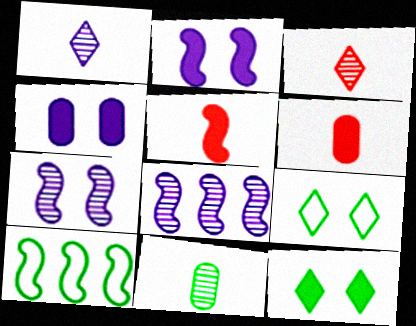[[3, 4, 10], 
[5, 7, 10], 
[6, 8, 9], 
[10, 11, 12]]